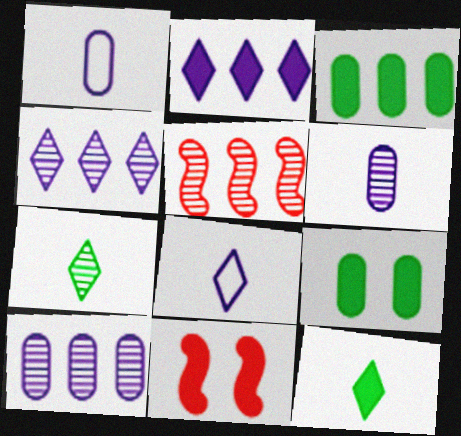[[5, 8, 9]]